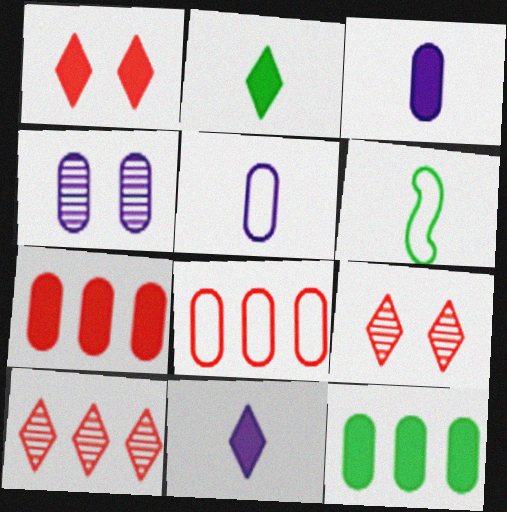[]